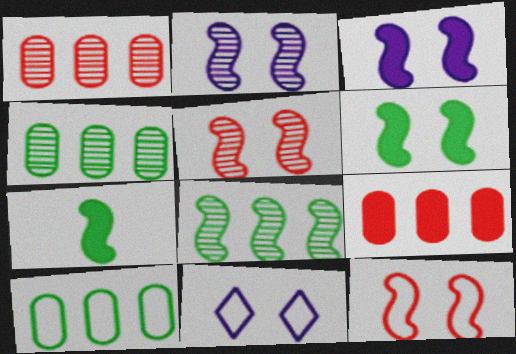[[1, 7, 11], 
[2, 6, 12]]